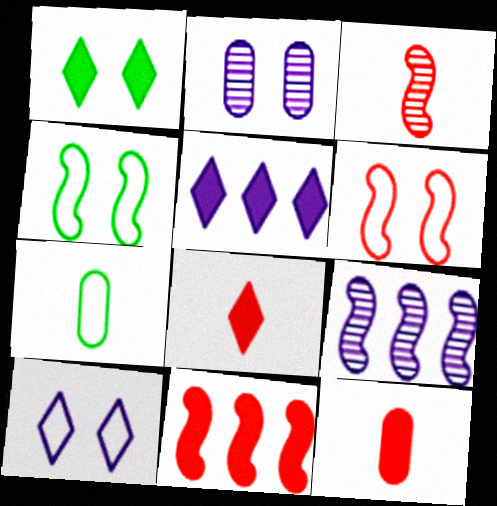[[1, 2, 6], 
[1, 5, 8], 
[3, 6, 11]]